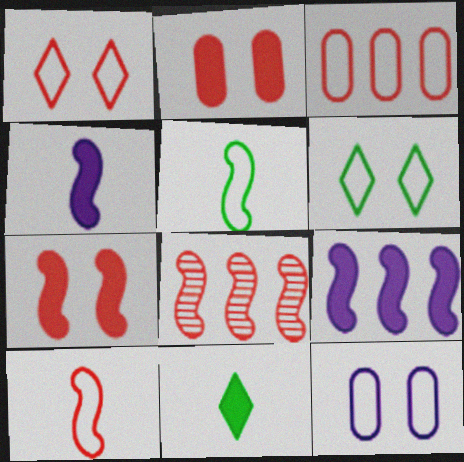[[1, 3, 10], 
[2, 9, 11], 
[7, 8, 10], 
[8, 11, 12]]